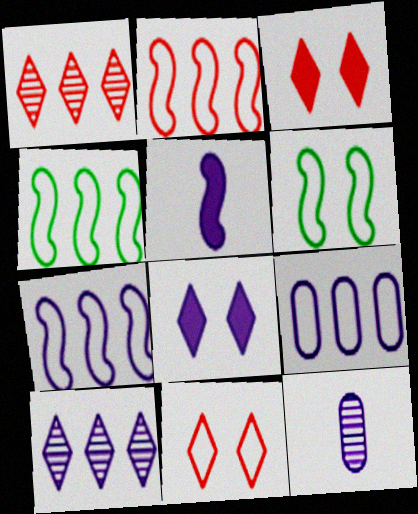[[2, 4, 7], 
[3, 4, 12], 
[7, 8, 12]]